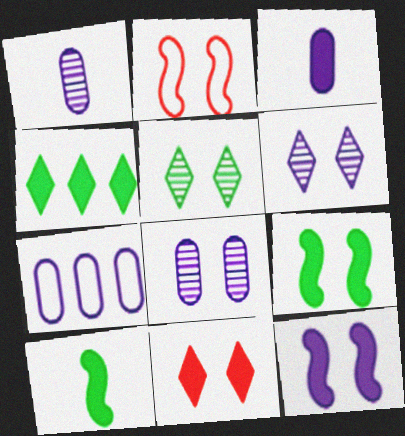[[1, 2, 4], 
[3, 7, 8]]